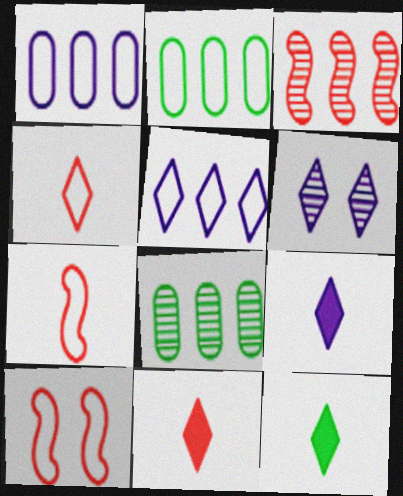[[5, 6, 9], 
[8, 9, 10], 
[9, 11, 12]]